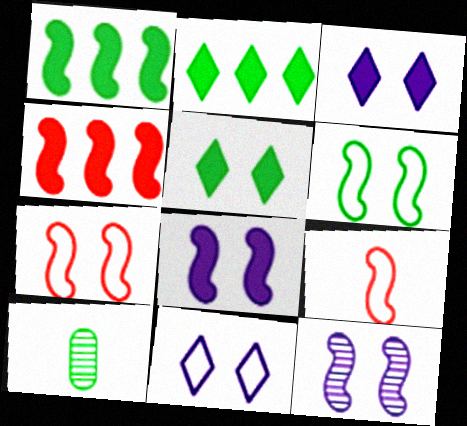[[1, 9, 12], 
[2, 6, 10], 
[4, 10, 11]]